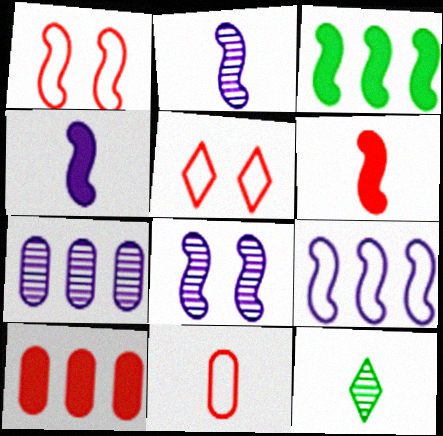[[1, 2, 3], 
[4, 8, 9], 
[4, 11, 12]]